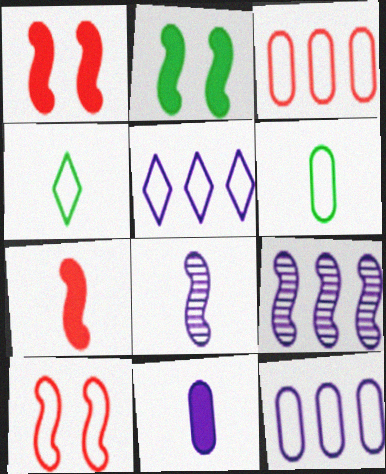[[4, 10, 12], 
[5, 6, 10]]